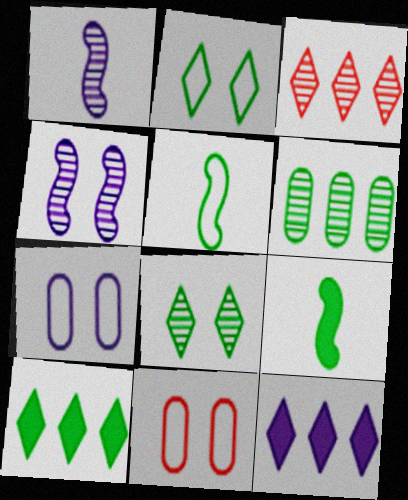[[1, 7, 12], 
[1, 10, 11], 
[2, 6, 9], 
[3, 7, 9]]